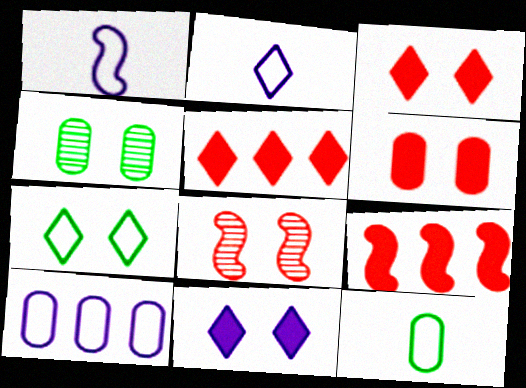[[1, 4, 5], 
[2, 4, 9]]